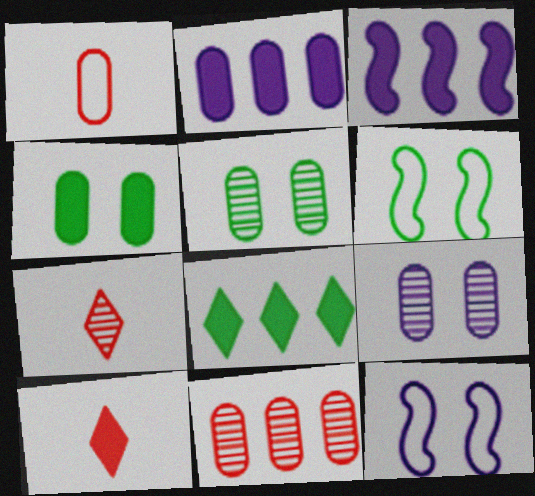[[1, 2, 5], 
[2, 6, 7], 
[3, 4, 10]]